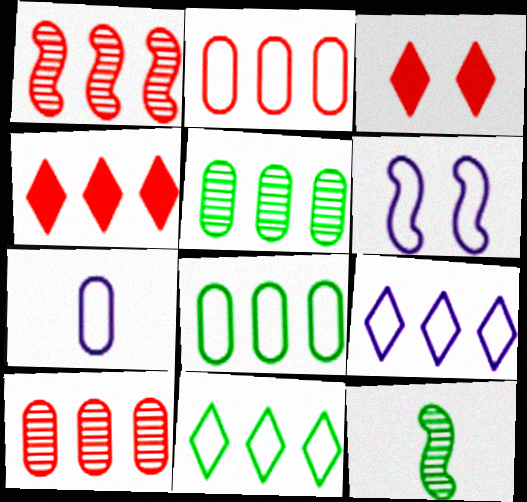[[1, 2, 4], 
[6, 7, 9]]